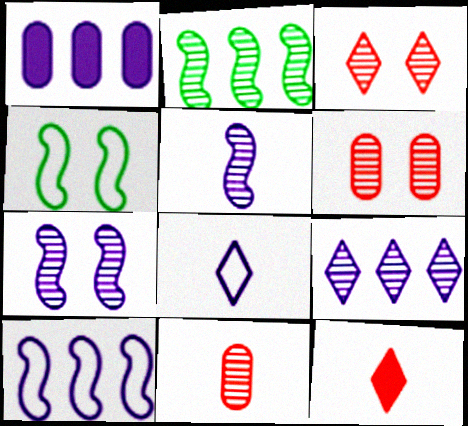[[1, 7, 8], 
[1, 9, 10]]